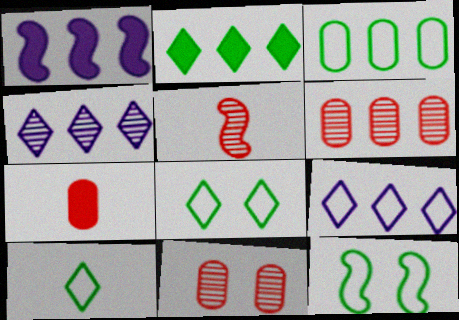[[1, 5, 12], 
[1, 10, 11], 
[3, 10, 12], 
[4, 7, 12]]